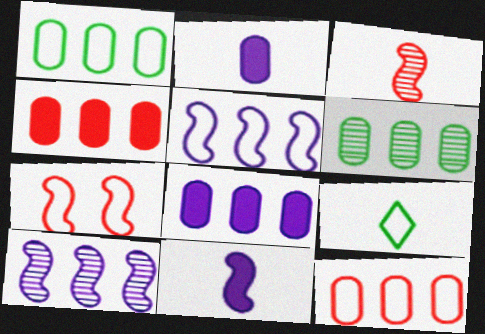[[2, 3, 9], 
[6, 8, 12]]